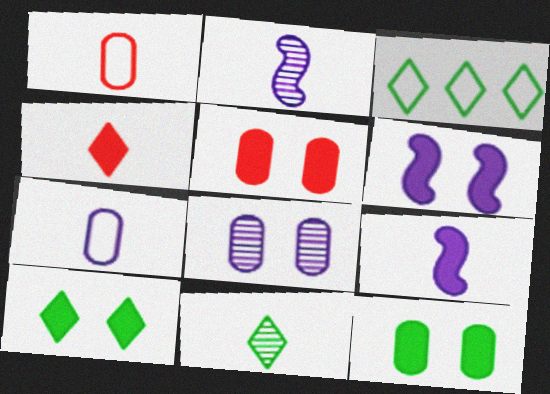[[1, 9, 11], 
[2, 3, 5], 
[3, 10, 11], 
[5, 6, 10]]